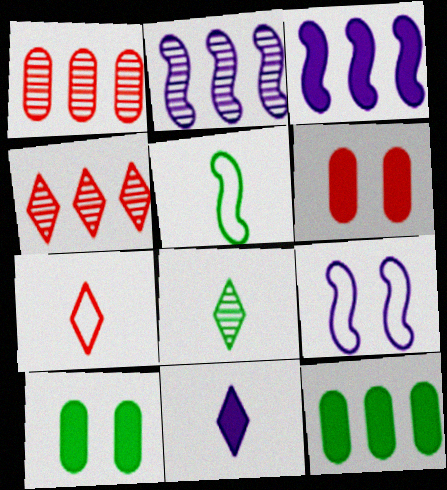[[2, 7, 10], 
[7, 8, 11]]